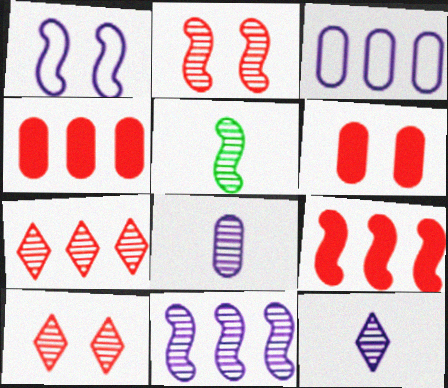[[1, 5, 9], 
[2, 5, 11]]